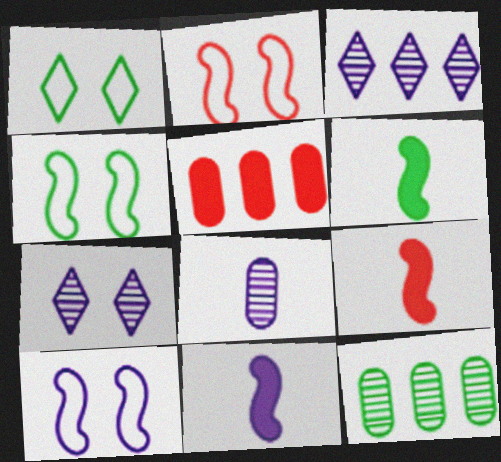[[1, 6, 12], 
[2, 4, 10], 
[6, 9, 11]]